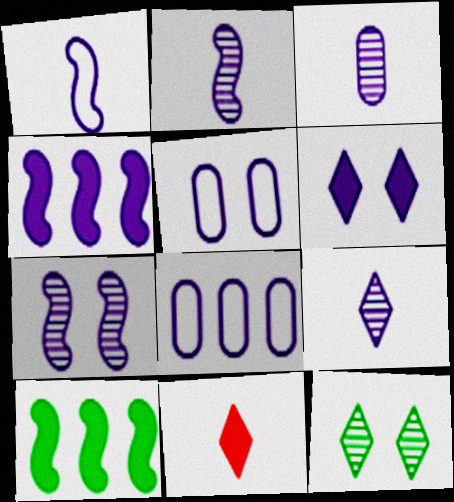[[1, 4, 7], 
[2, 3, 9], 
[2, 6, 8], 
[4, 5, 9], 
[5, 6, 7]]